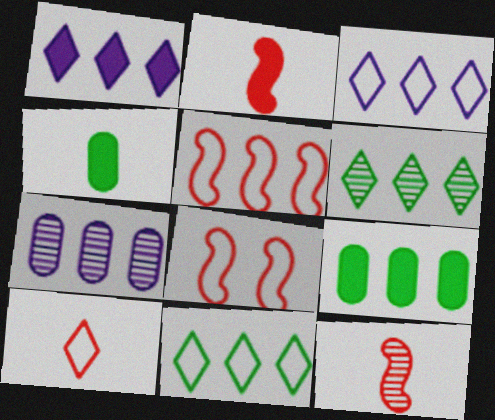[]